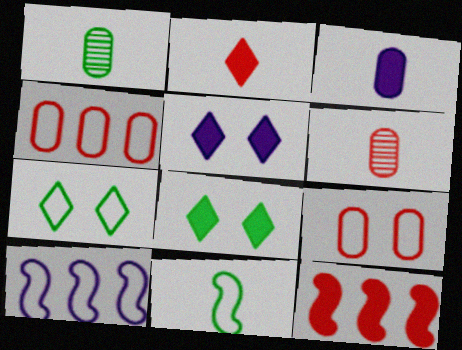[[3, 8, 12], 
[6, 8, 10]]